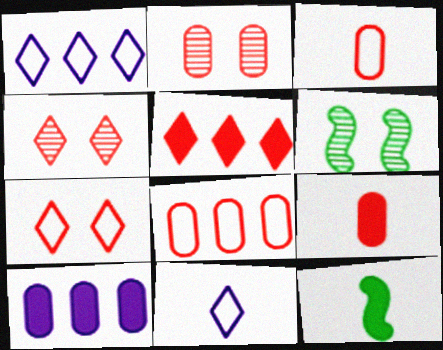[[1, 2, 12], 
[1, 6, 9], 
[2, 8, 9]]